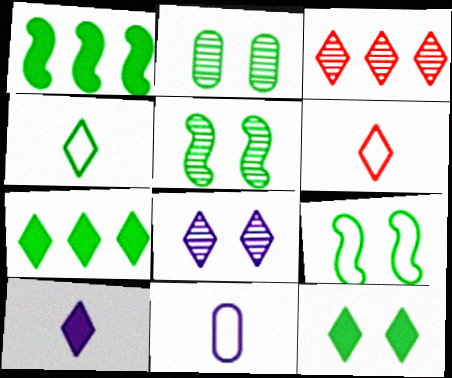[[1, 2, 4], 
[2, 9, 12], 
[6, 7, 8]]